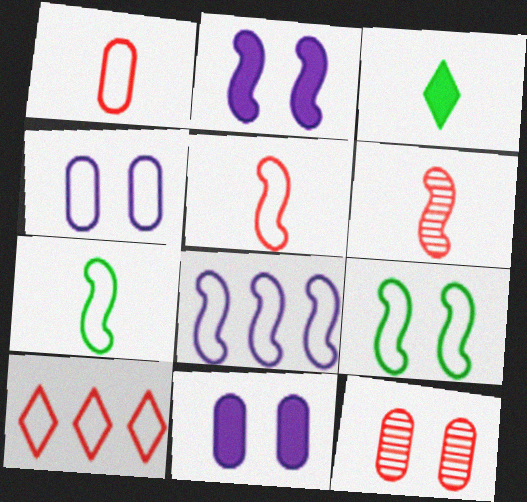[[3, 8, 12], 
[4, 7, 10], 
[5, 8, 9]]